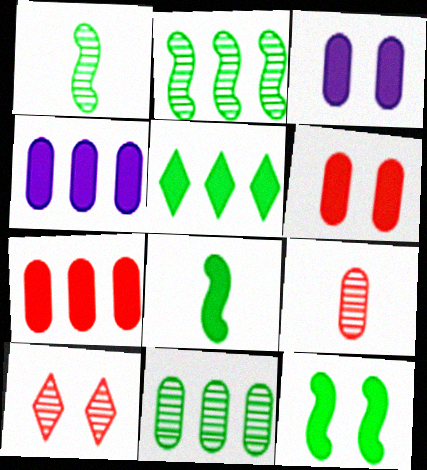[]